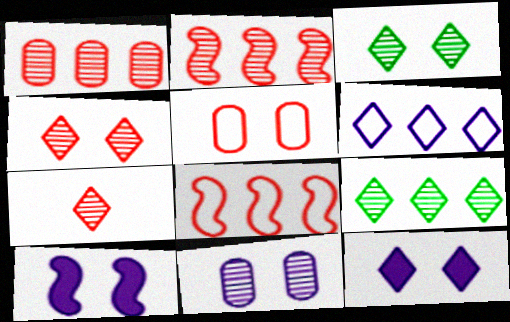[[3, 5, 10]]